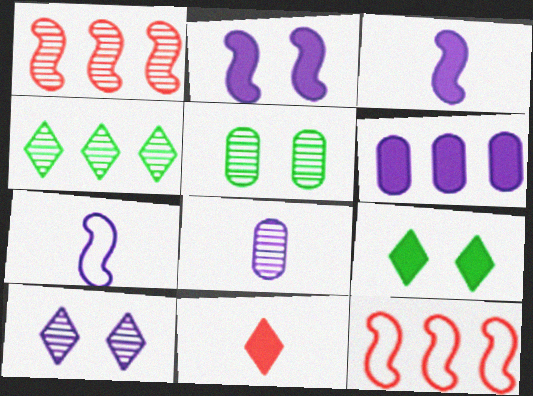[[4, 6, 12], 
[6, 7, 10], 
[8, 9, 12]]